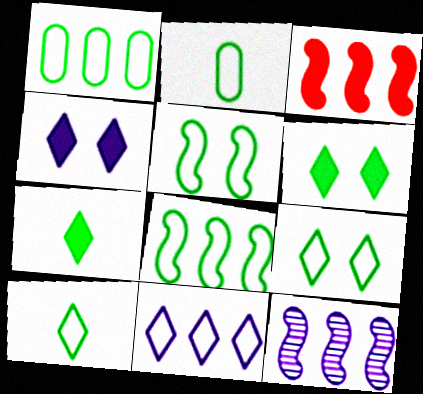[[1, 5, 10], 
[2, 8, 9], 
[3, 8, 12]]